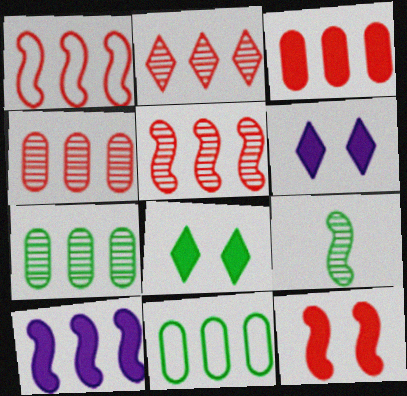[[1, 2, 3], 
[2, 4, 5], 
[2, 10, 11], 
[8, 9, 11]]